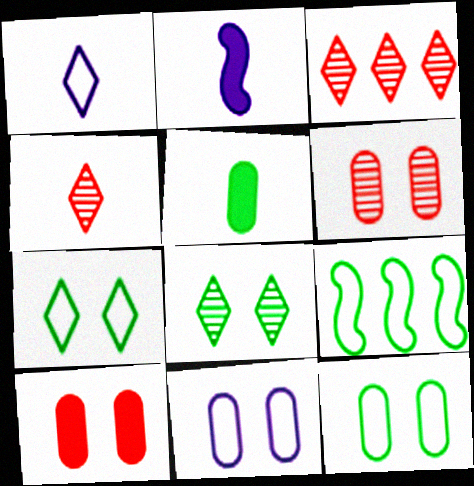[[2, 3, 12], 
[5, 8, 9]]